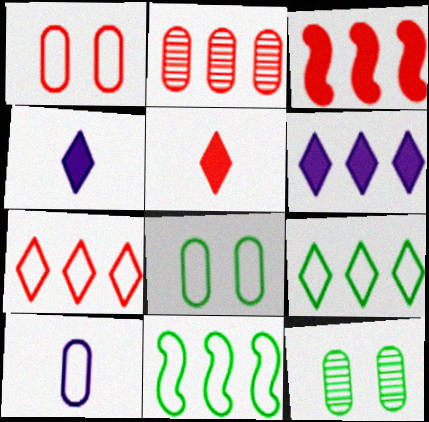[[2, 3, 7], 
[2, 6, 11]]